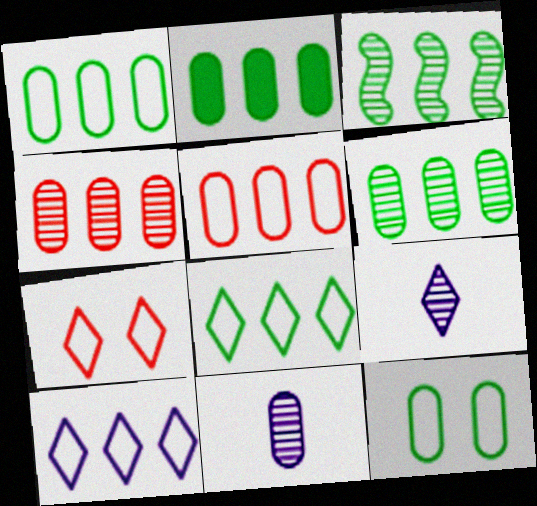[[1, 2, 6], 
[2, 3, 8]]